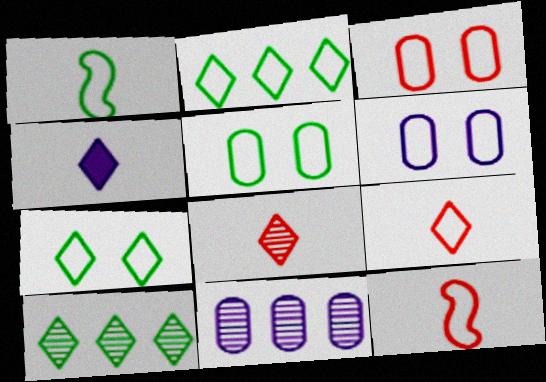[[1, 2, 5], 
[2, 6, 12], 
[3, 5, 6]]